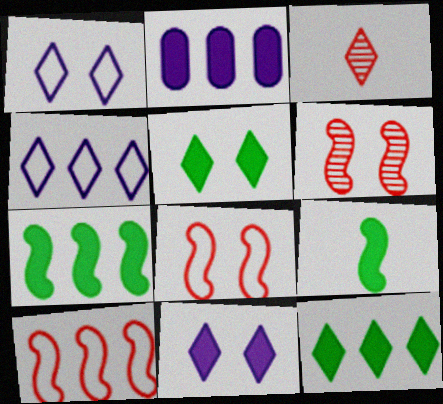[[1, 3, 12], 
[3, 4, 5]]